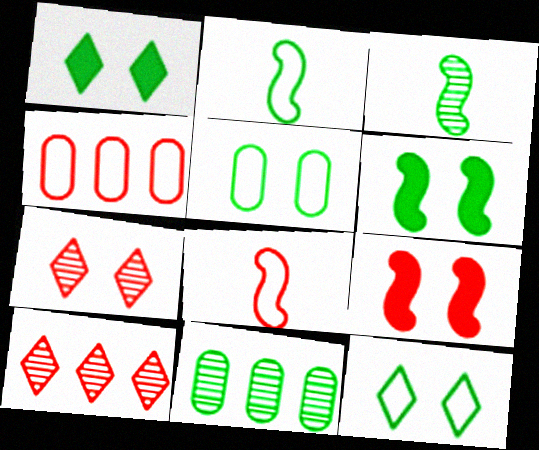[[1, 2, 11]]